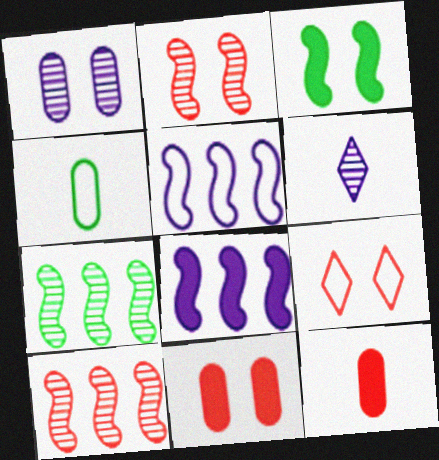[[1, 3, 9], 
[2, 9, 11], 
[4, 5, 9], 
[9, 10, 12]]